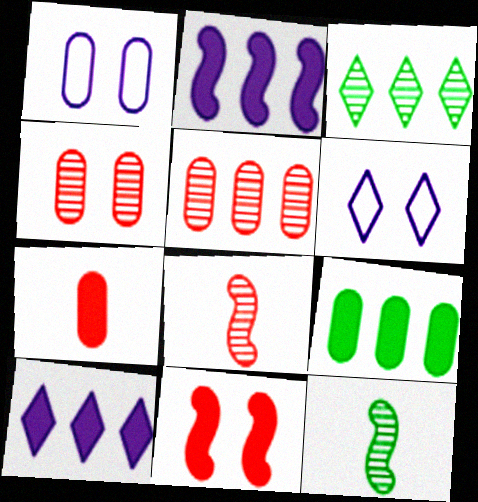[[6, 8, 9]]